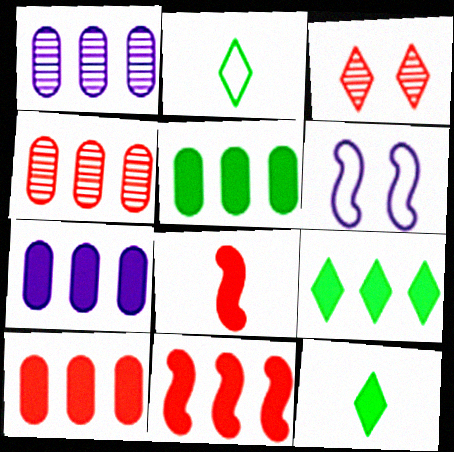[[4, 6, 12], 
[5, 7, 10], 
[7, 9, 11]]